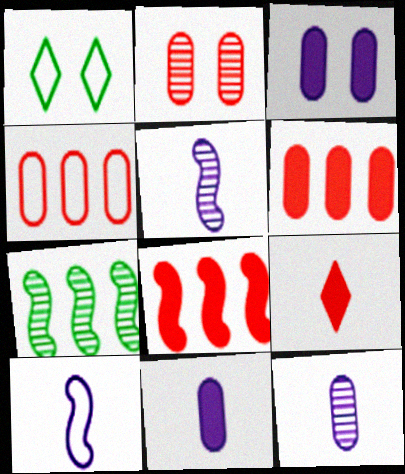[[1, 4, 10], 
[1, 5, 6], 
[1, 8, 12]]